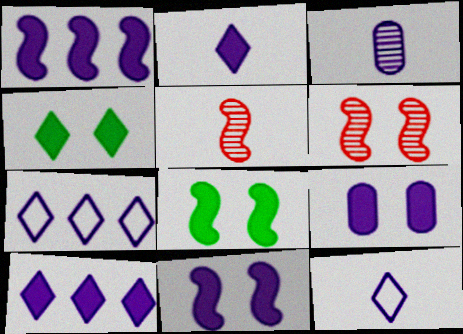[[1, 2, 9], 
[3, 7, 11]]